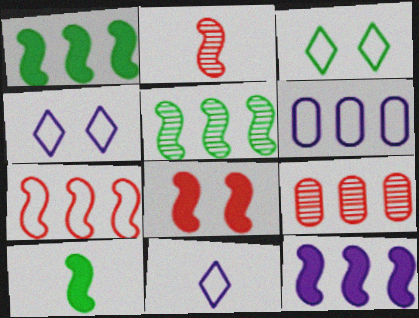[[2, 7, 8], 
[4, 9, 10], 
[5, 7, 12], 
[8, 10, 12]]